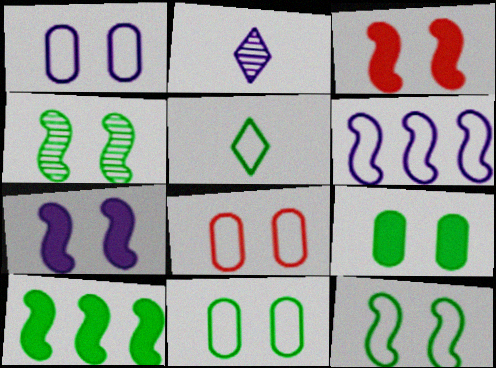[[1, 8, 11], 
[2, 8, 10], 
[5, 6, 8]]